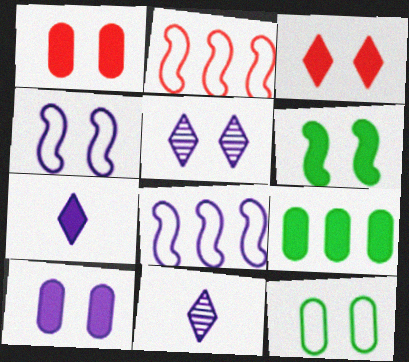[[3, 6, 10], 
[4, 5, 10], 
[8, 10, 11]]